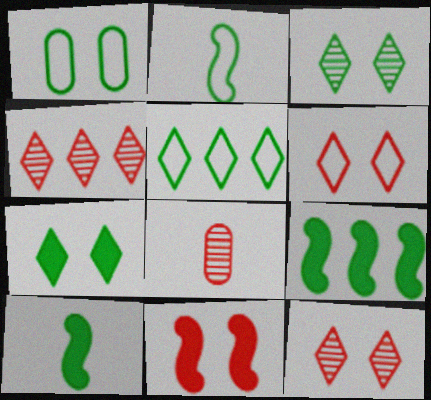[[1, 2, 5]]